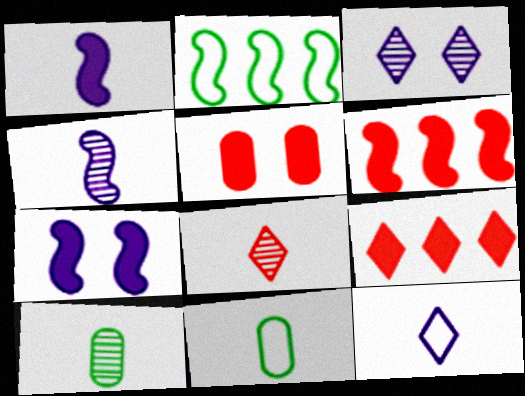[[1, 8, 11], 
[3, 6, 11], 
[4, 8, 10]]